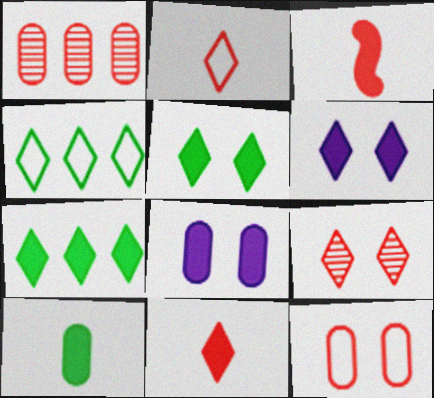[[3, 7, 8], 
[6, 7, 11]]